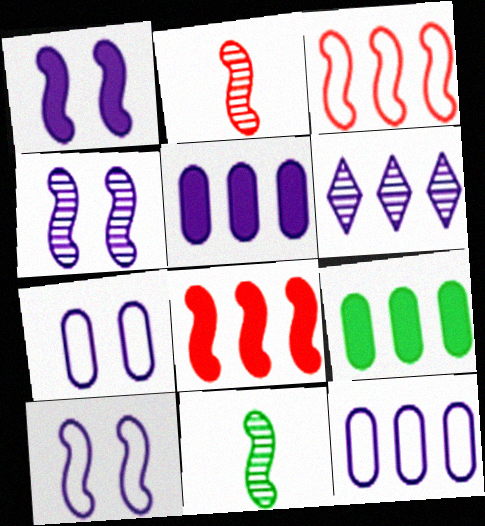[[1, 3, 11], 
[1, 4, 10], 
[3, 6, 9], 
[8, 10, 11]]